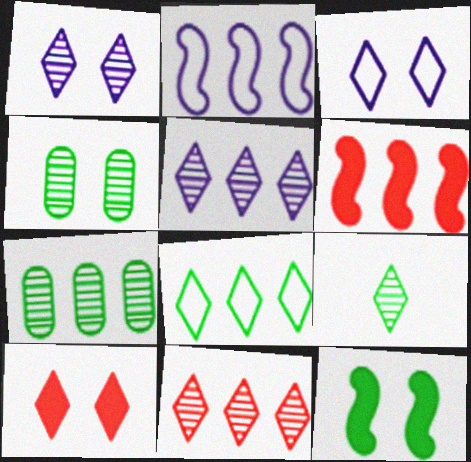[[1, 9, 11]]